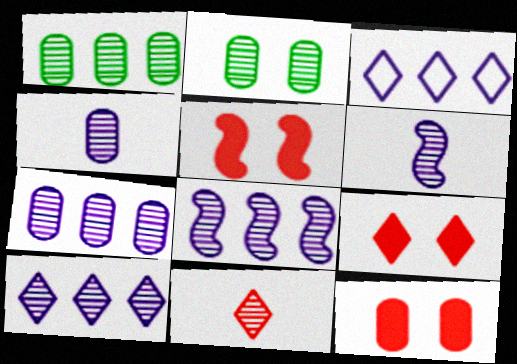[[2, 8, 11], 
[5, 9, 12], 
[7, 8, 10]]